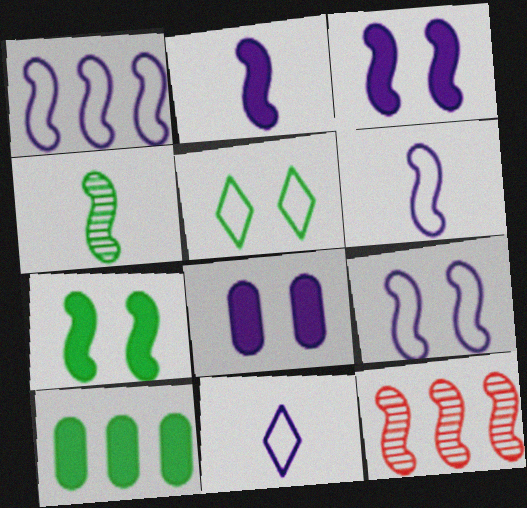[[1, 6, 9], 
[4, 5, 10], 
[6, 7, 12]]